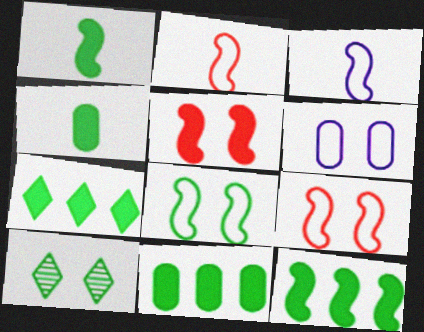[[5, 6, 10], 
[7, 11, 12]]